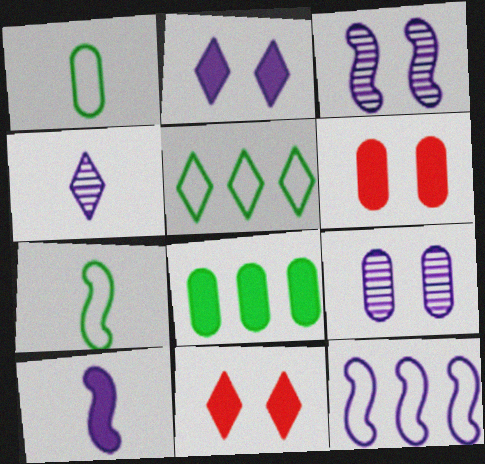[[3, 10, 12], 
[4, 5, 11], 
[8, 10, 11]]